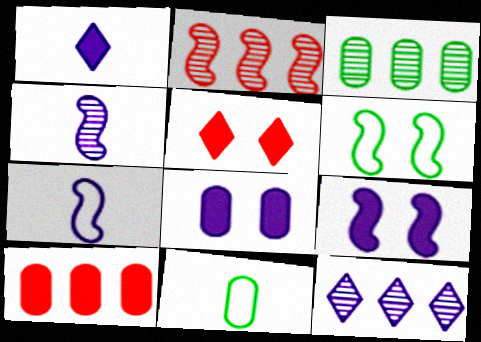[[2, 3, 12], 
[3, 5, 7], 
[7, 8, 12]]